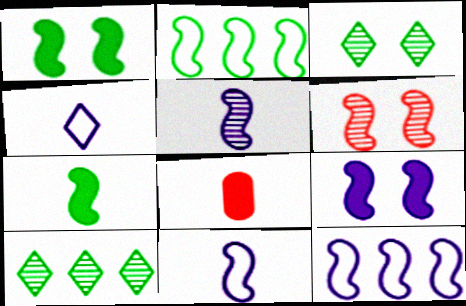[[3, 8, 12], 
[5, 9, 12], 
[6, 7, 12]]